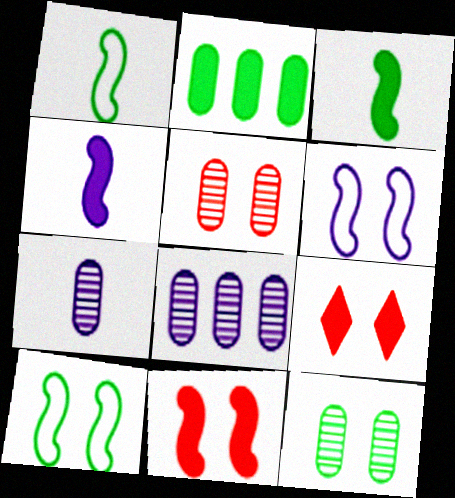[[1, 8, 9], 
[2, 4, 9], 
[6, 9, 12]]